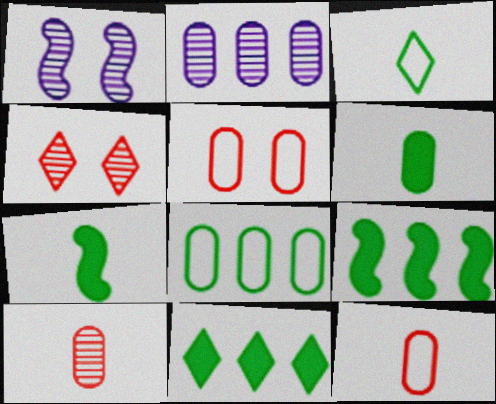[[1, 11, 12], 
[2, 5, 6]]